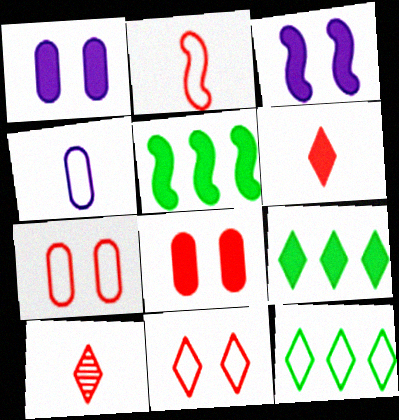[[1, 5, 6]]